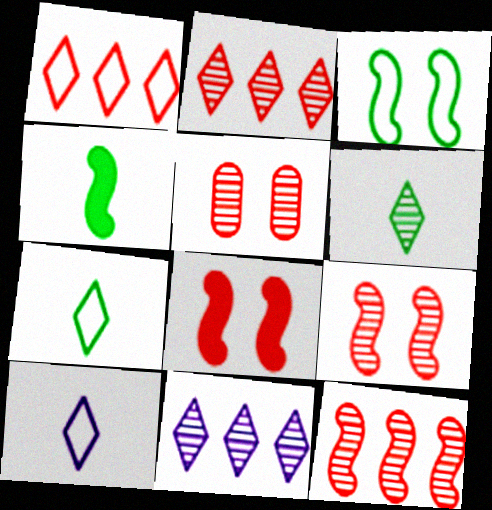[]